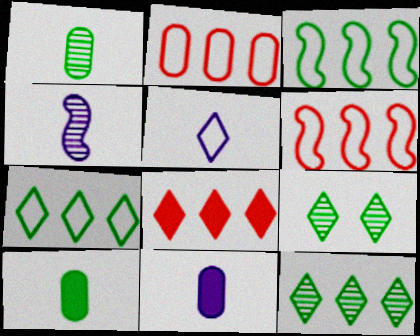[[3, 9, 10], 
[4, 5, 11], 
[5, 8, 9], 
[6, 9, 11]]